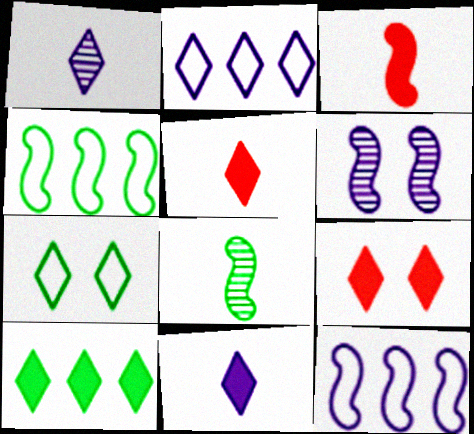[[3, 4, 6], 
[9, 10, 11]]